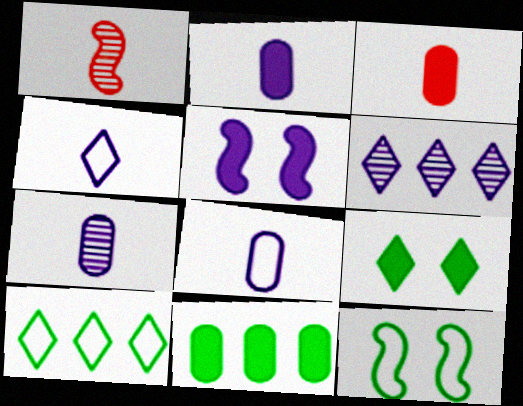[[2, 7, 8], 
[3, 6, 12], 
[5, 6, 8]]